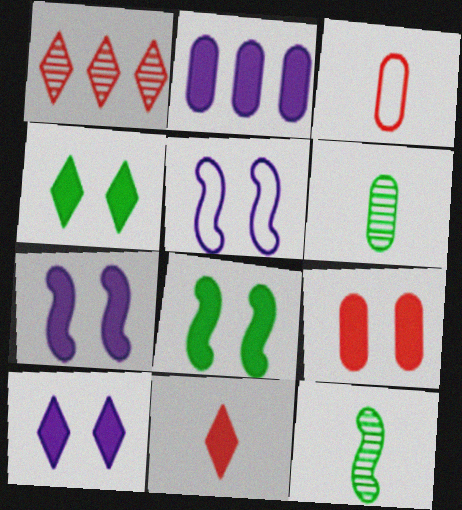[[2, 8, 11], 
[4, 7, 9], 
[8, 9, 10]]